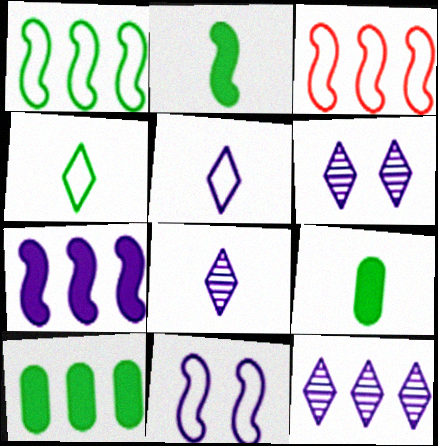[[3, 6, 9], 
[3, 10, 12], 
[6, 8, 12]]